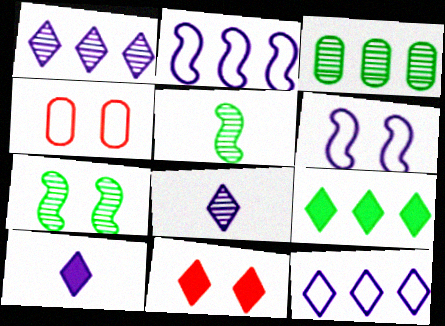[[9, 10, 11]]